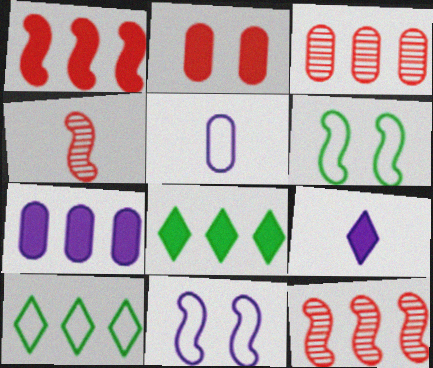[[1, 7, 8], 
[3, 6, 9], 
[7, 10, 12]]